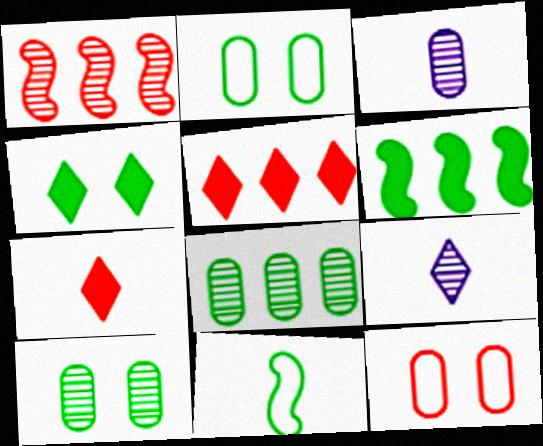[[1, 7, 12], 
[1, 9, 10], 
[3, 7, 11], 
[4, 8, 11], 
[6, 9, 12]]